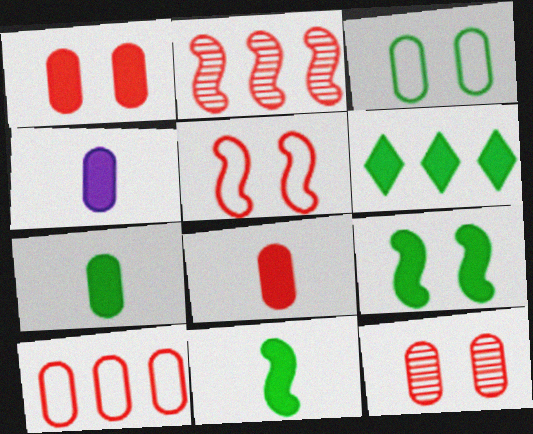[[4, 7, 8], 
[6, 7, 9], 
[8, 10, 12]]